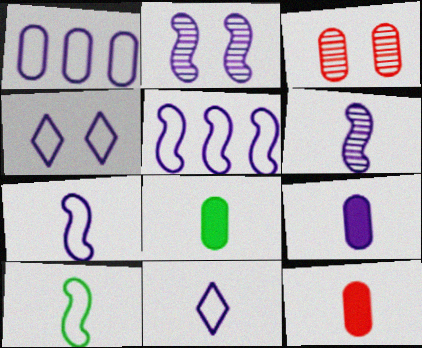[[1, 3, 8], 
[1, 4, 7], 
[6, 9, 11], 
[8, 9, 12]]